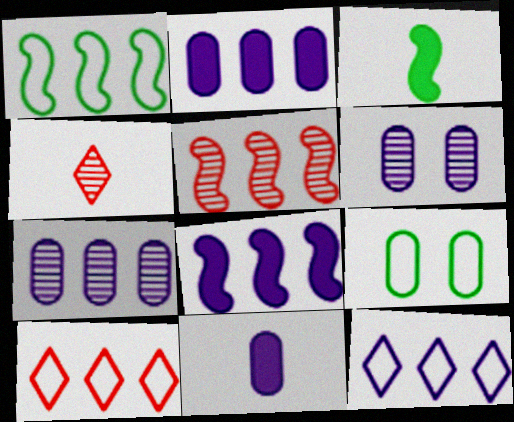[[1, 5, 8], 
[3, 6, 10], 
[4, 8, 9], 
[7, 8, 12]]